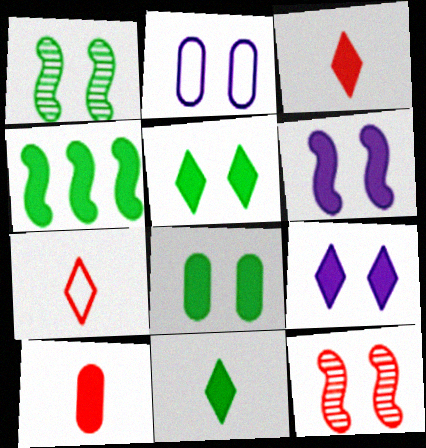[[2, 5, 12], 
[4, 8, 11], 
[4, 9, 10]]